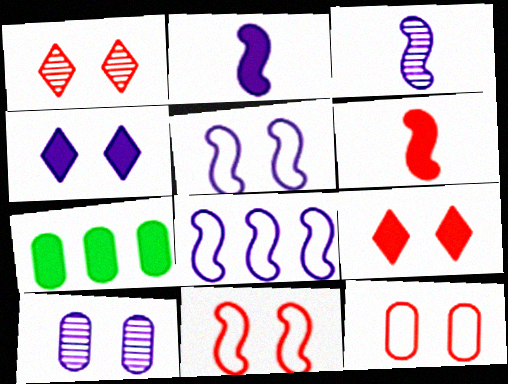[[2, 7, 9], 
[4, 5, 10], 
[4, 6, 7]]